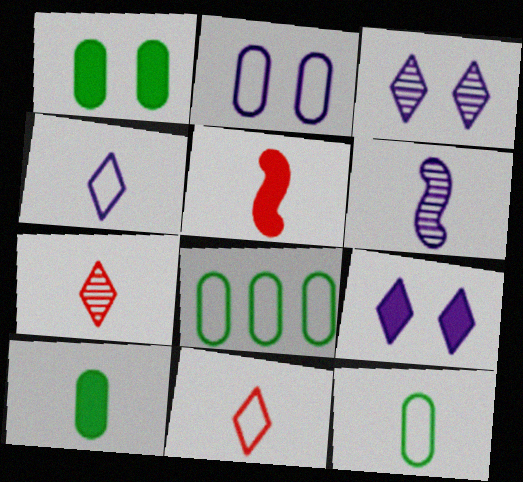[[3, 5, 8], 
[6, 10, 11]]